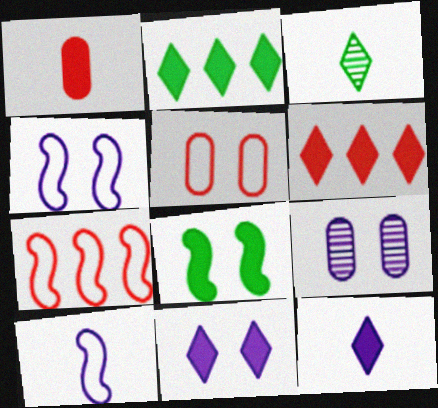[[1, 3, 10], 
[4, 9, 11]]